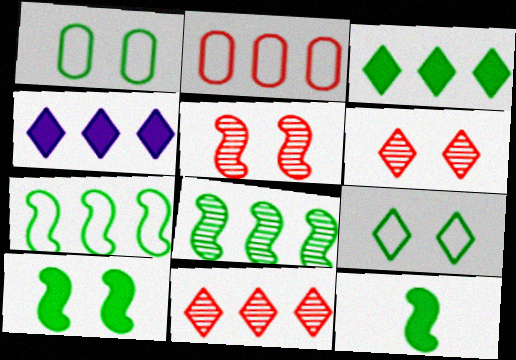[[2, 4, 8]]